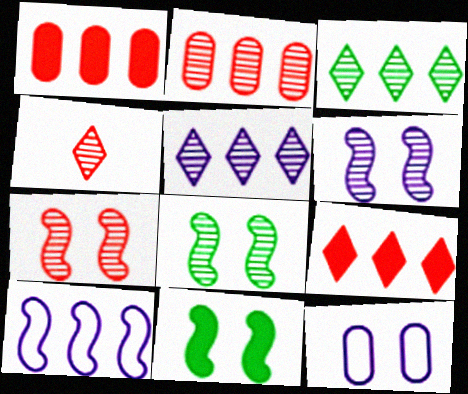[[1, 3, 10], 
[2, 4, 7], 
[6, 7, 8]]